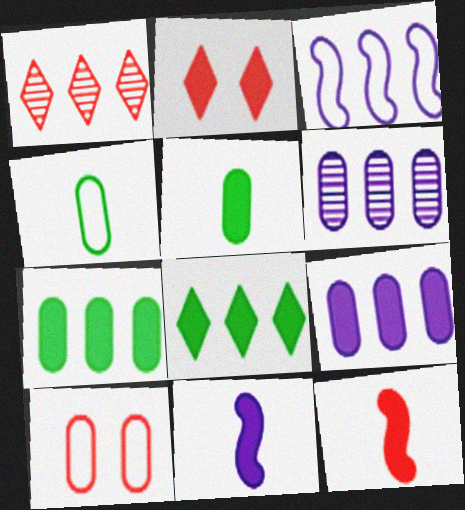[[1, 3, 7], 
[1, 10, 12], 
[2, 7, 11], 
[5, 6, 10]]